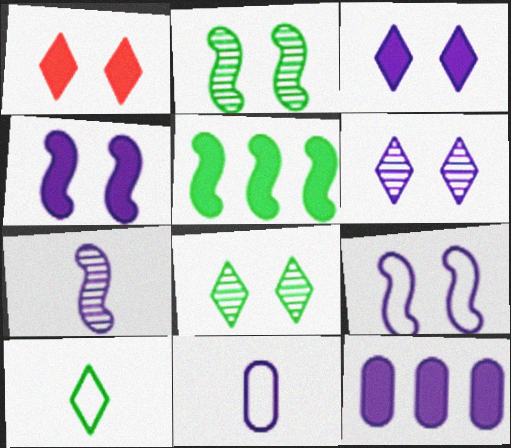[]